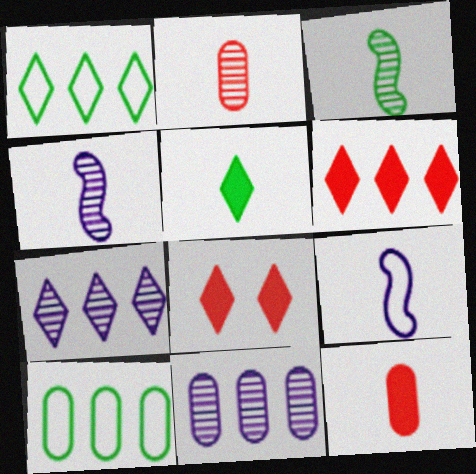[[1, 6, 7], 
[2, 5, 9], 
[4, 8, 10]]